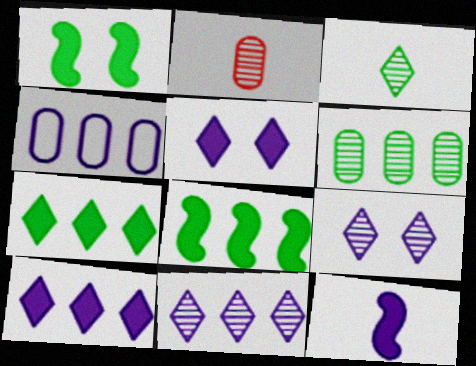[[4, 9, 12]]